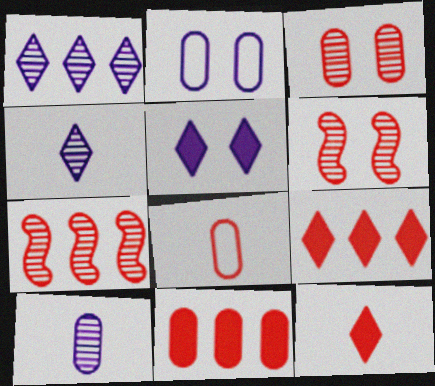[[3, 8, 11], 
[6, 8, 9]]